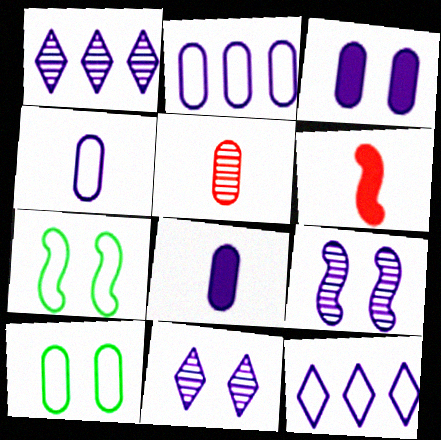[[1, 6, 10], 
[8, 9, 12]]